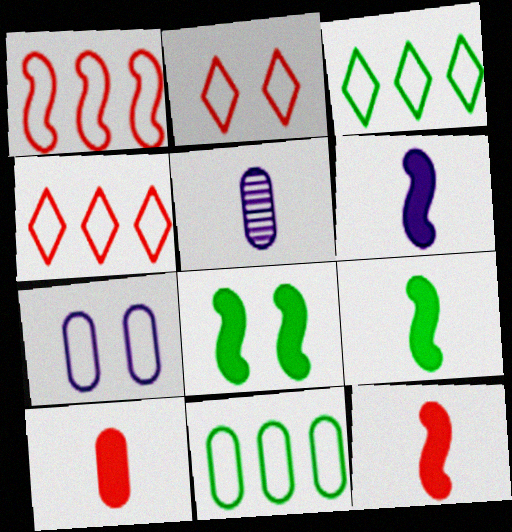[[4, 5, 8], 
[6, 9, 12]]